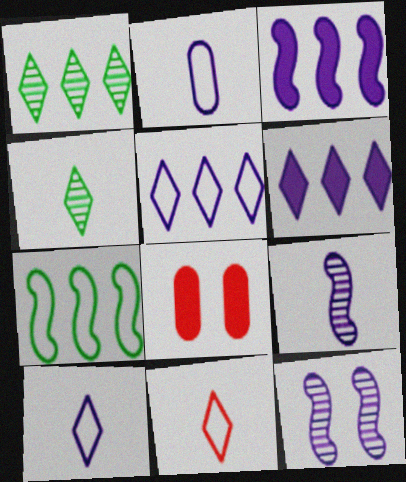[[2, 6, 12]]